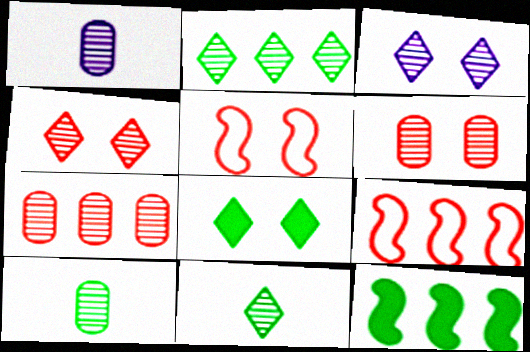[[1, 8, 9]]